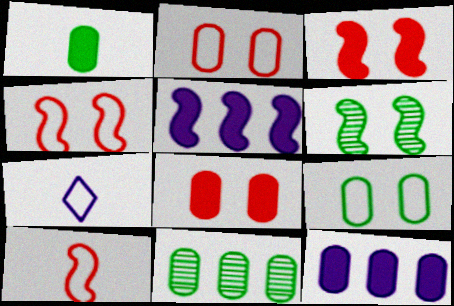[[1, 8, 12], 
[1, 9, 11], 
[3, 7, 11], 
[5, 6, 10]]